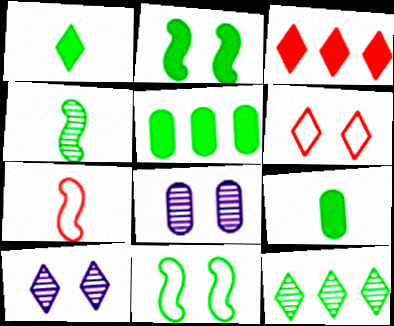[[1, 2, 5], 
[2, 6, 8], 
[5, 7, 10], 
[9, 11, 12]]